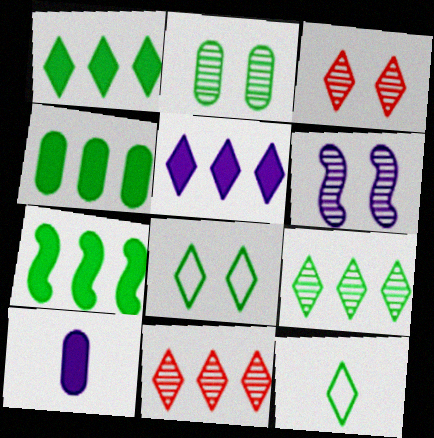[[1, 4, 7], 
[2, 3, 6], 
[2, 7, 12], 
[3, 5, 12]]